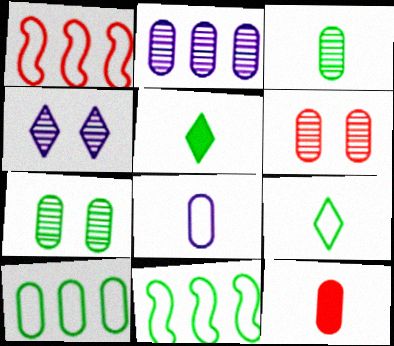[[2, 3, 6], 
[3, 8, 12], 
[4, 11, 12], 
[5, 7, 11]]